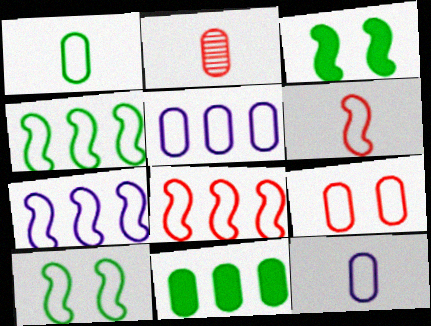[[1, 5, 9], 
[4, 7, 8], 
[6, 7, 10]]